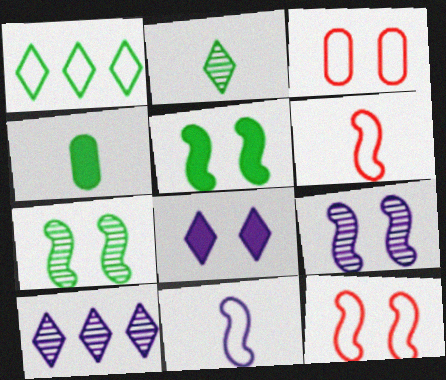[[1, 3, 11], 
[1, 4, 7], 
[3, 7, 8], 
[4, 10, 12], 
[5, 9, 12]]